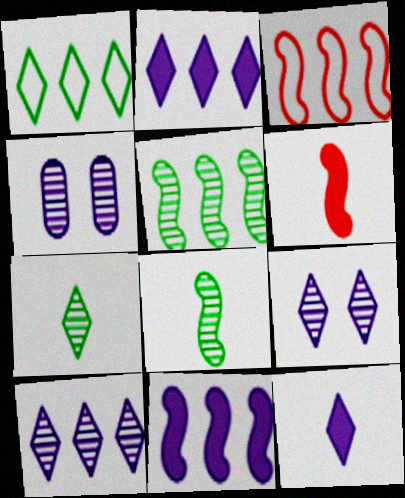[[1, 4, 6], 
[3, 5, 11]]